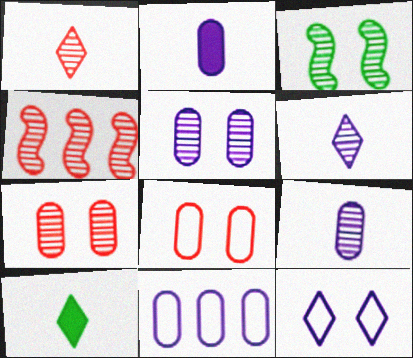[[1, 4, 7], 
[2, 5, 11]]